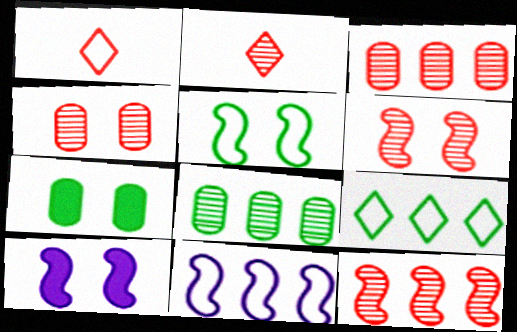[[1, 8, 10], 
[2, 3, 6], 
[2, 4, 12], 
[2, 7, 11], 
[5, 6, 10]]